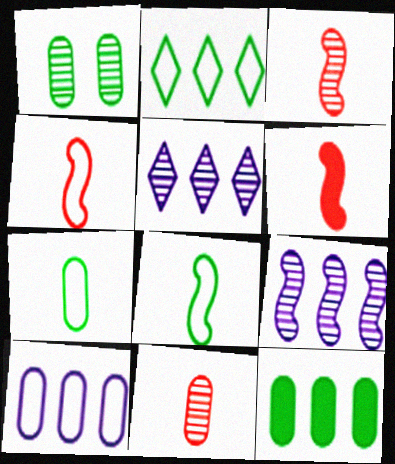[[1, 3, 5], 
[1, 7, 12], 
[3, 4, 6]]